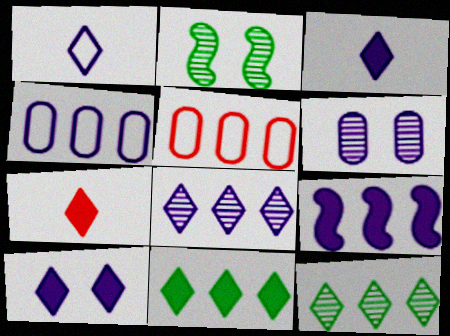[[1, 6, 9], 
[1, 8, 10], 
[2, 3, 5], 
[2, 4, 7], 
[4, 8, 9], 
[5, 9, 12], 
[7, 10, 11]]